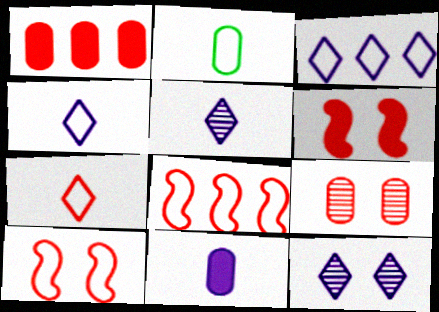[[2, 3, 10]]